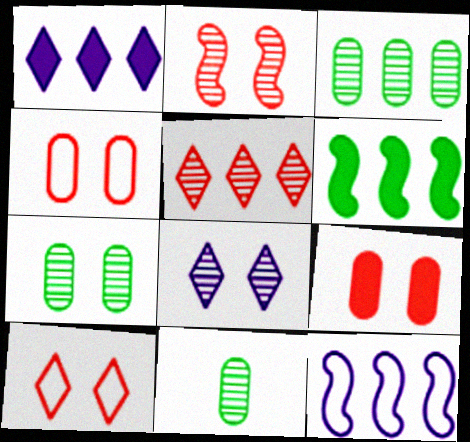[[2, 7, 8], 
[2, 9, 10], 
[3, 7, 11]]